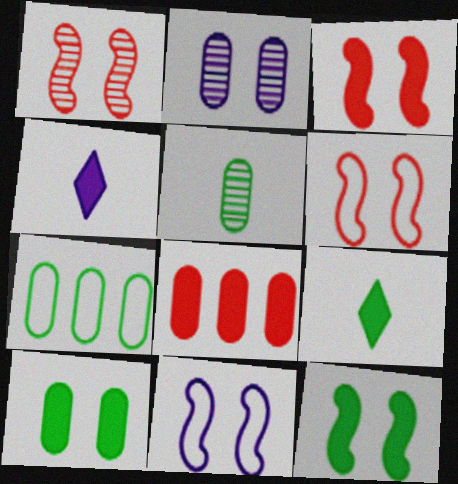[[1, 3, 6], 
[1, 4, 7], 
[1, 11, 12], 
[4, 8, 12], 
[5, 7, 10]]